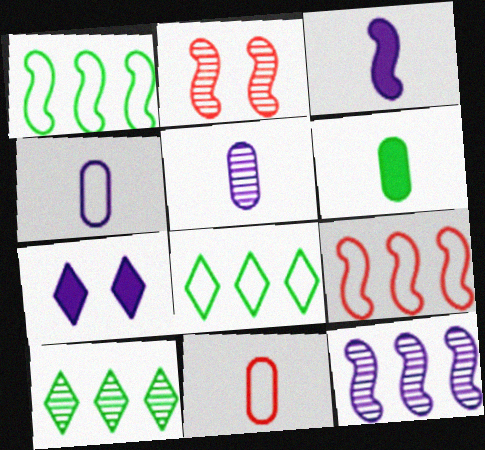[[1, 2, 3], 
[2, 5, 10], 
[4, 7, 12], 
[5, 6, 11]]